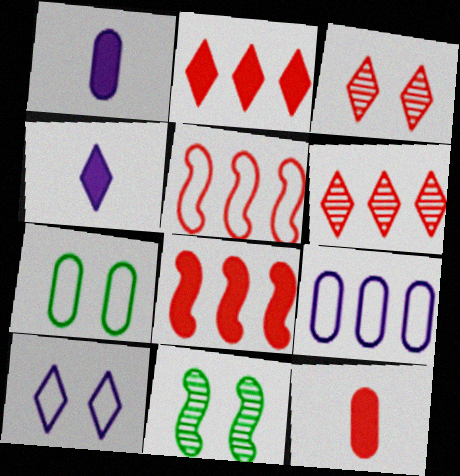[[3, 5, 12]]